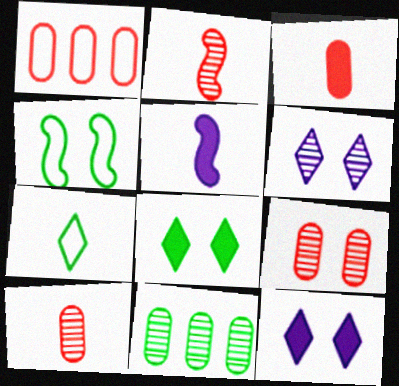[[1, 3, 9], 
[2, 6, 11], 
[4, 9, 12], 
[5, 7, 10]]